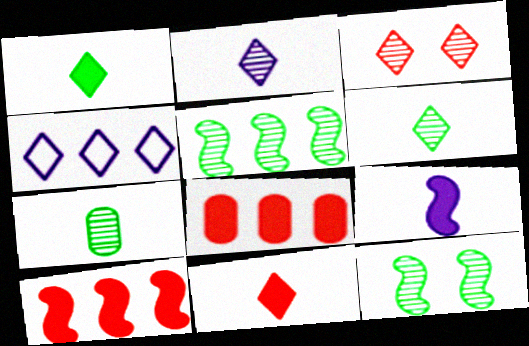[[1, 3, 4], 
[4, 5, 8]]